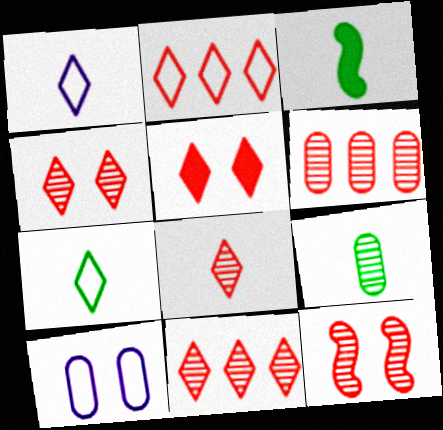[[2, 5, 8], 
[3, 7, 9], 
[3, 10, 11], 
[4, 8, 11], 
[6, 8, 12]]